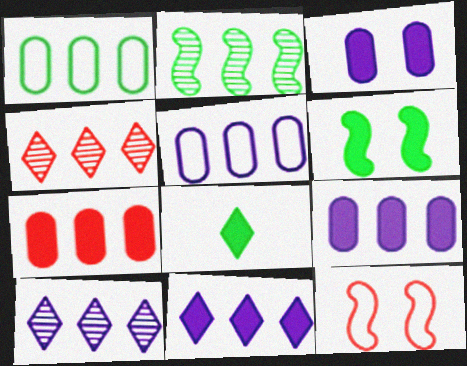[]